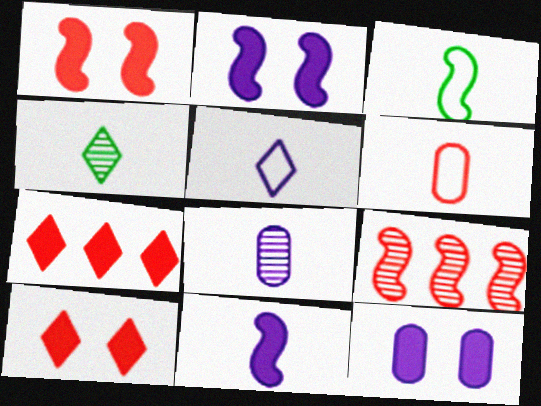[[2, 3, 9], 
[3, 5, 6], 
[4, 6, 11], 
[5, 8, 11], 
[6, 9, 10]]